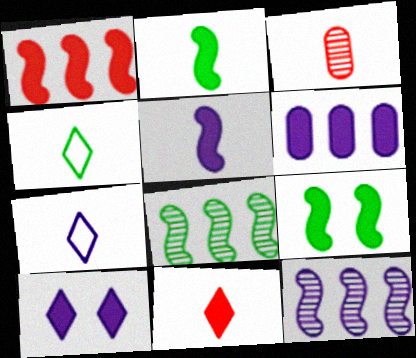[[1, 5, 9], 
[2, 3, 7], 
[3, 4, 5], 
[5, 6, 10], 
[6, 9, 11]]